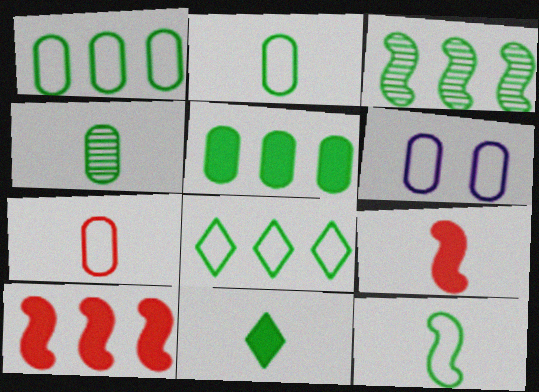[[1, 6, 7], 
[3, 5, 8], 
[4, 11, 12]]